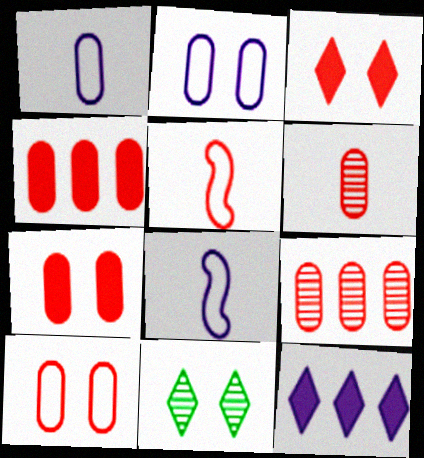[[3, 5, 9], 
[4, 6, 10], 
[4, 8, 11]]